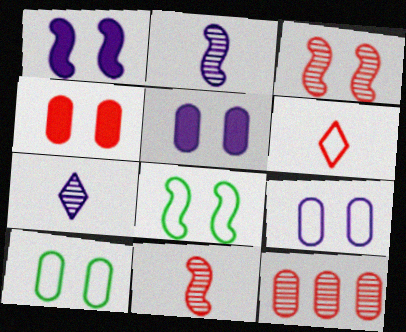[[1, 3, 8]]